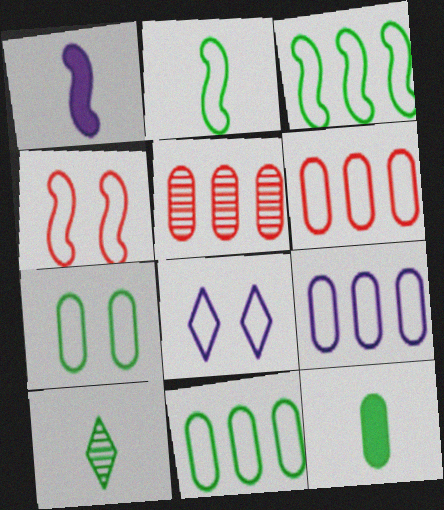[[2, 6, 8], 
[2, 10, 12], 
[4, 7, 8], 
[6, 9, 11]]